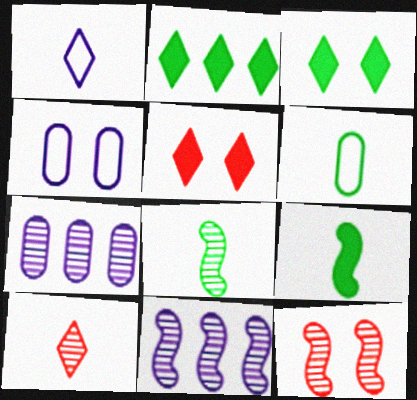[[3, 4, 12], 
[5, 6, 11], 
[8, 11, 12]]